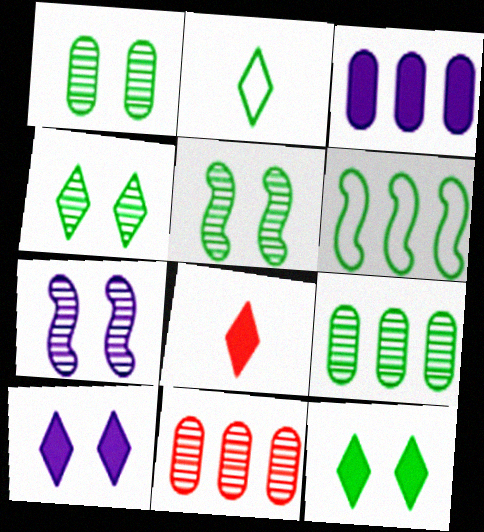[[1, 4, 5]]